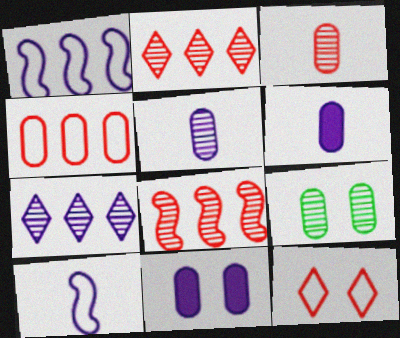[[4, 6, 9], 
[7, 10, 11]]